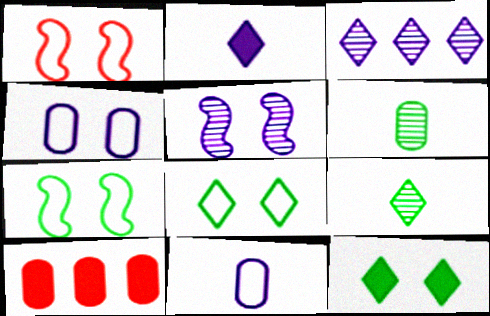[[1, 4, 8], 
[4, 6, 10]]